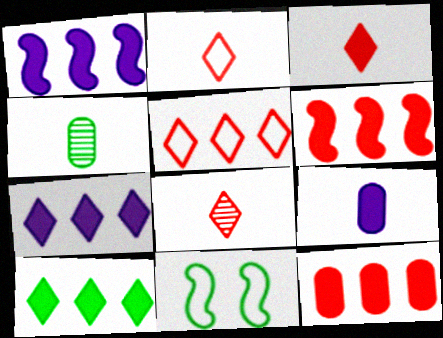[[1, 10, 12], 
[2, 3, 8], 
[4, 10, 11]]